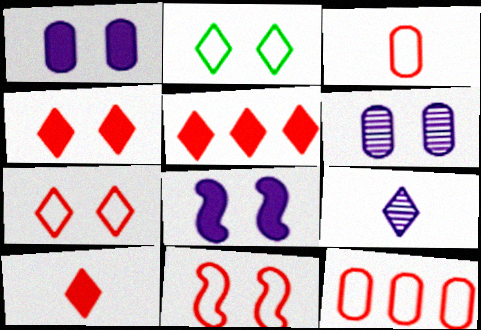[[2, 5, 9], 
[4, 5, 10]]